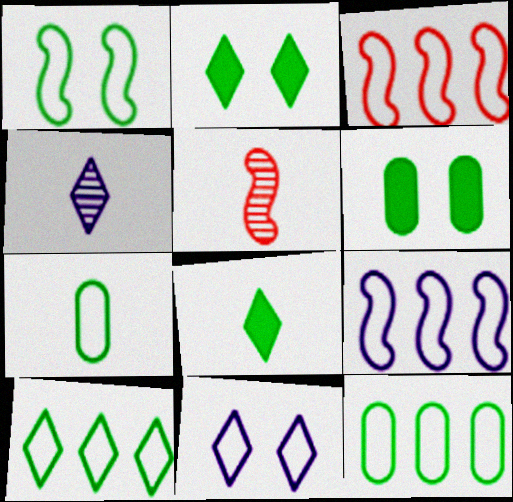[[1, 7, 10], 
[3, 4, 6], 
[3, 7, 11]]